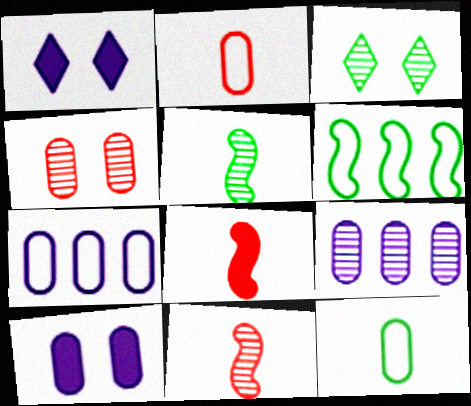[[3, 7, 8], 
[3, 9, 11]]